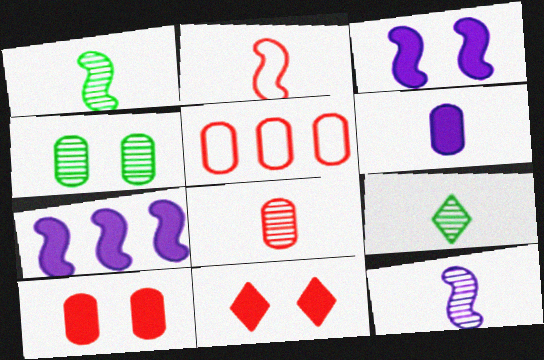[[2, 6, 9], 
[3, 5, 9], 
[4, 5, 6], 
[5, 8, 10], 
[8, 9, 12]]